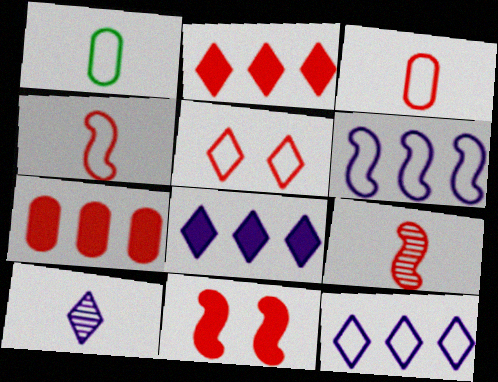[[1, 5, 6], 
[5, 7, 9]]